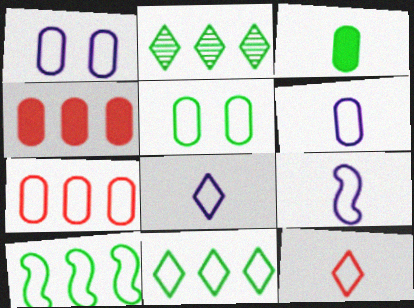[[1, 10, 12], 
[5, 6, 7], 
[6, 8, 9]]